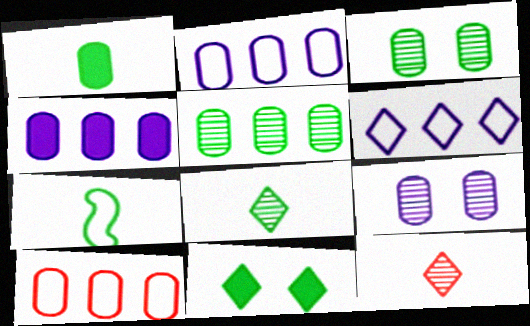[[1, 7, 8], 
[1, 9, 10], 
[4, 5, 10], 
[5, 7, 11], 
[6, 11, 12]]